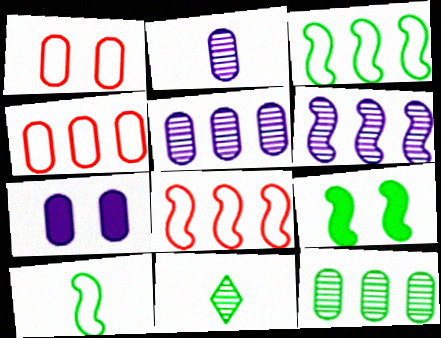[[7, 8, 11]]